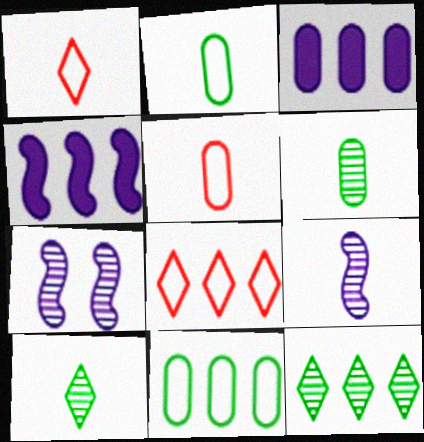[]